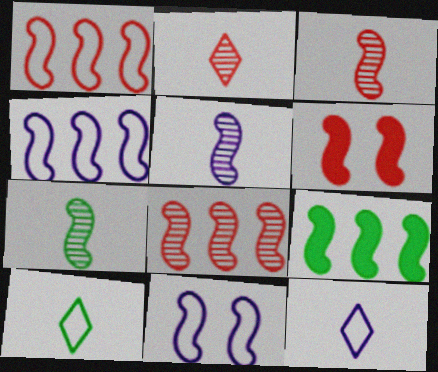[[1, 3, 6], 
[3, 5, 7], 
[3, 9, 11], 
[4, 6, 7], 
[4, 8, 9]]